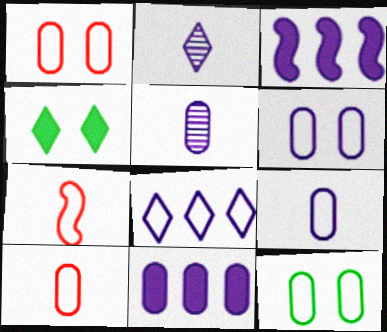[[1, 6, 12], 
[2, 3, 6], 
[5, 6, 11], 
[7, 8, 12]]